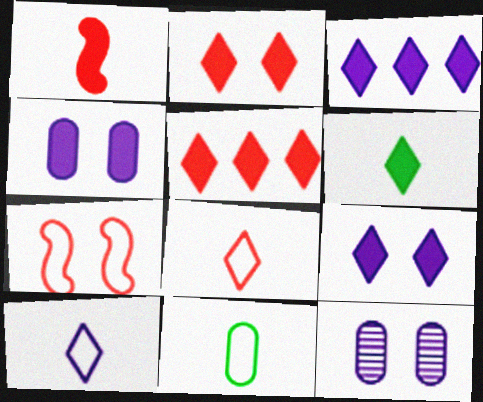[[2, 3, 6], 
[5, 6, 9]]